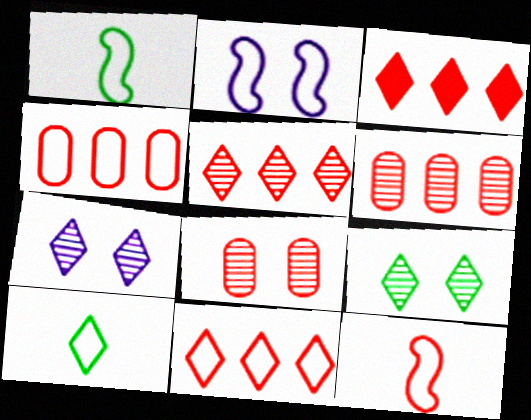[[2, 4, 10], 
[3, 5, 11], 
[3, 7, 10], 
[3, 8, 12]]